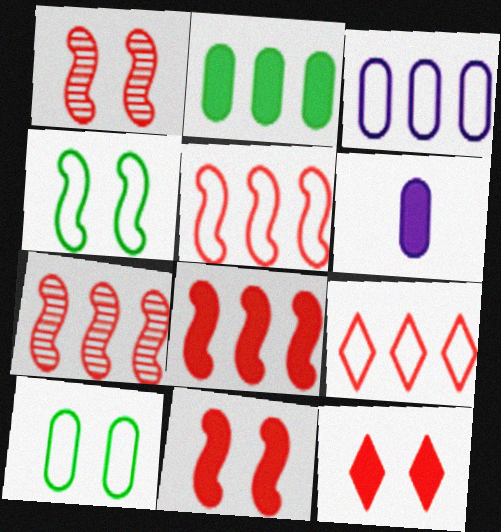[[5, 7, 8]]